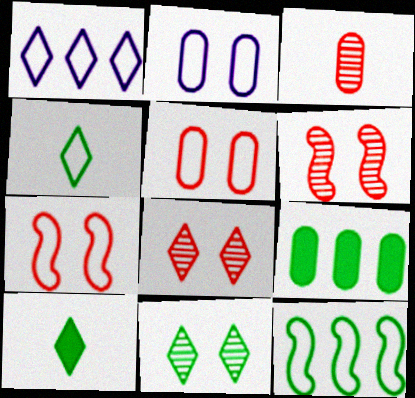[[1, 8, 10], 
[2, 3, 9]]